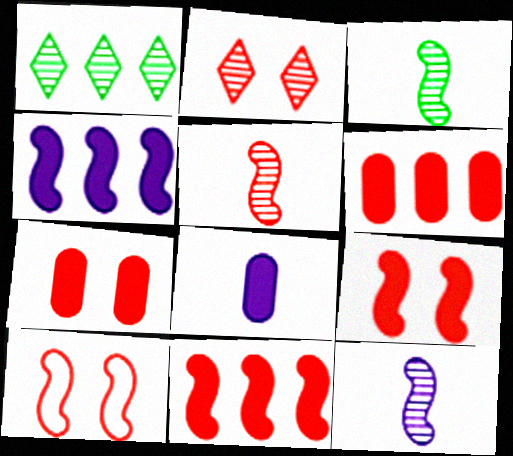[[1, 8, 10], 
[2, 7, 10], 
[3, 4, 10], 
[3, 5, 12], 
[5, 10, 11]]